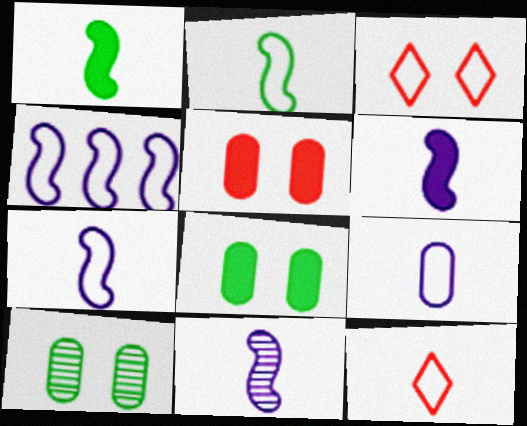[[2, 9, 12], 
[6, 7, 11]]